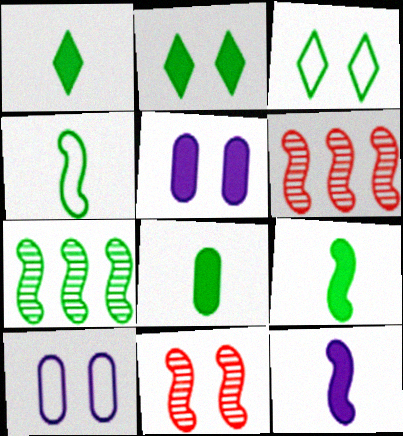[[1, 6, 10], 
[1, 8, 9], 
[2, 10, 11], 
[3, 5, 11], 
[3, 7, 8]]